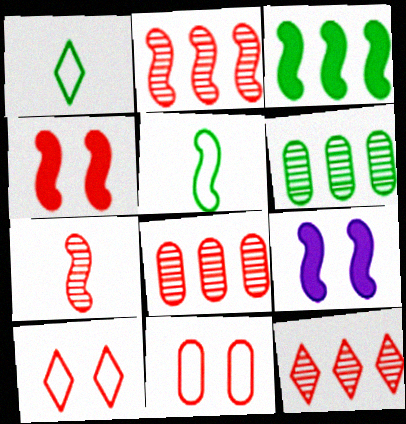[[1, 8, 9], 
[2, 5, 9], 
[2, 8, 12]]